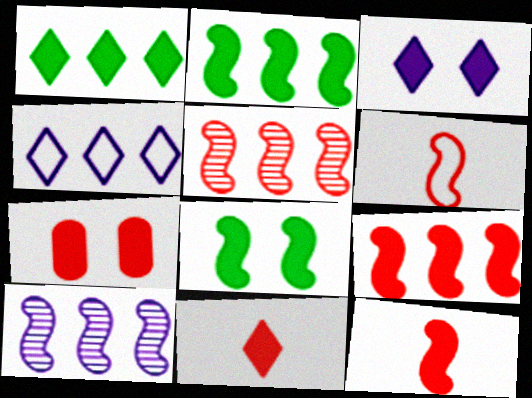[[1, 3, 11], 
[3, 7, 8], 
[6, 8, 10], 
[7, 9, 11]]